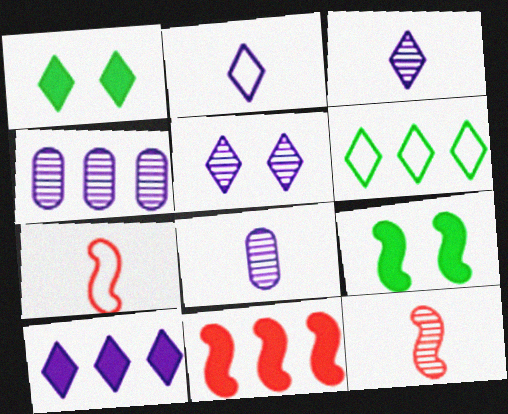[[1, 4, 7], 
[2, 5, 10], 
[4, 6, 11]]